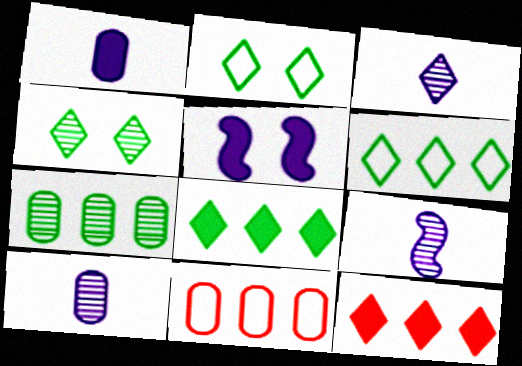[[2, 3, 12], 
[3, 9, 10]]